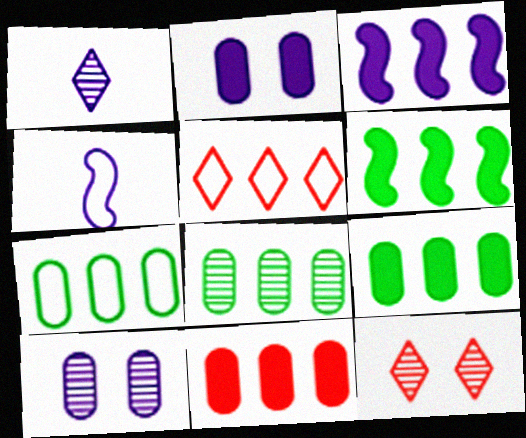[[3, 5, 8], 
[4, 9, 12], 
[7, 8, 9]]